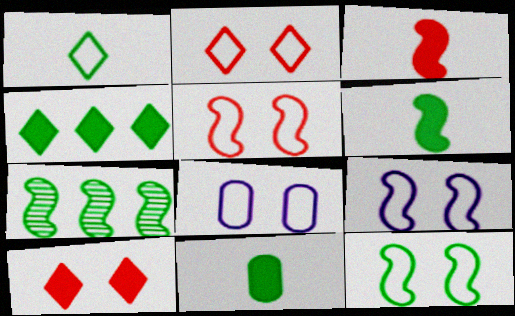[[2, 8, 12], 
[3, 7, 9], 
[5, 9, 12], 
[6, 7, 12]]